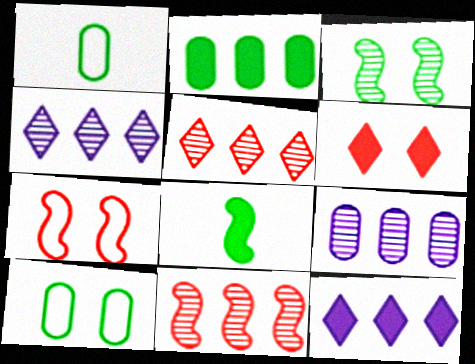[]